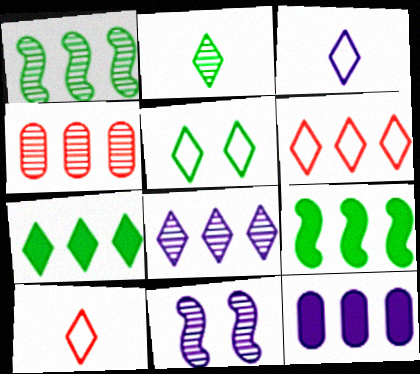[[1, 4, 8], 
[1, 6, 12], 
[2, 4, 11], 
[2, 5, 7], 
[3, 5, 6], 
[3, 11, 12], 
[6, 7, 8]]